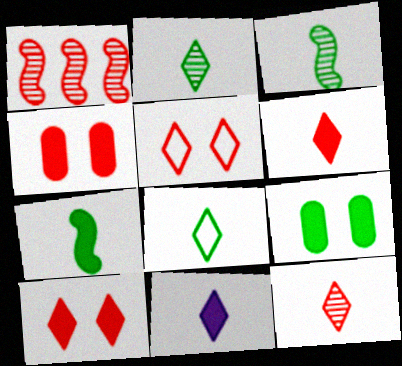[[8, 11, 12]]